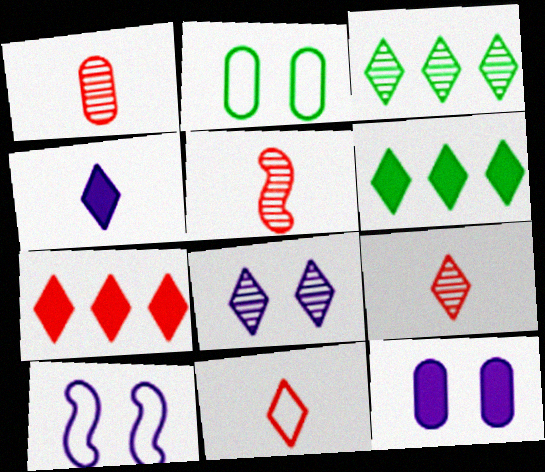[[1, 5, 9], 
[1, 6, 10], 
[3, 8, 9], 
[6, 8, 11], 
[8, 10, 12]]